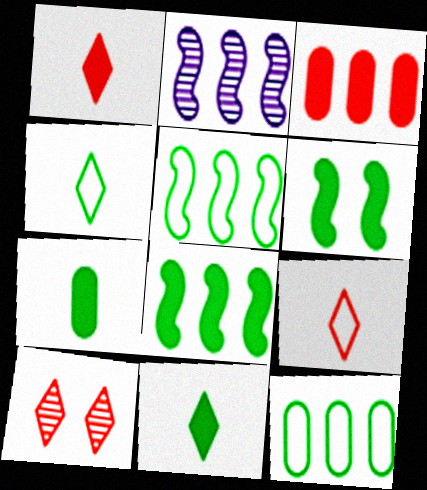[]